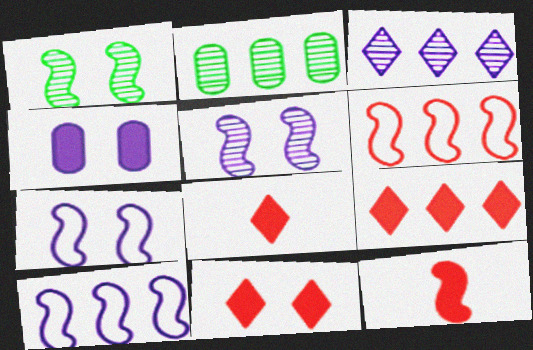[[1, 10, 12], 
[2, 7, 8], 
[2, 9, 10], 
[8, 9, 11]]